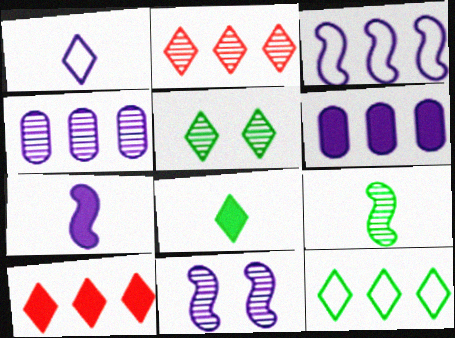[[1, 5, 10], 
[1, 6, 11], 
[3, 7, 11], 
[5, 8, 12]]